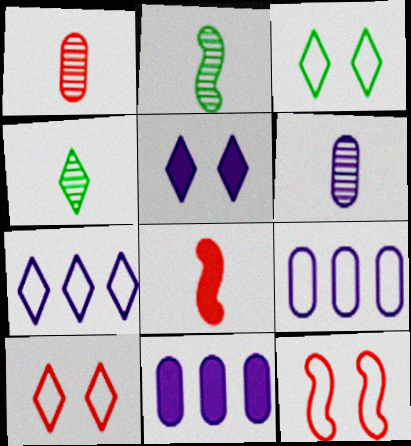[[2, 10, 11], 
[4, 11, 12]]